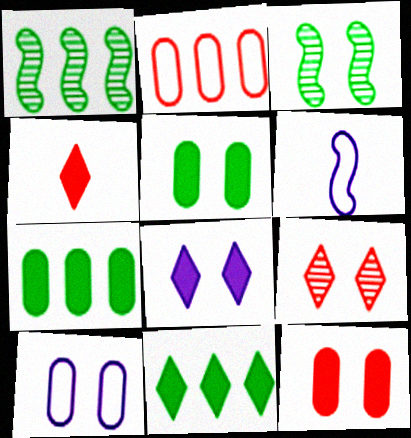[[1, 4, 10], 
[4, 8, 11], 
[6, 7, 9]]